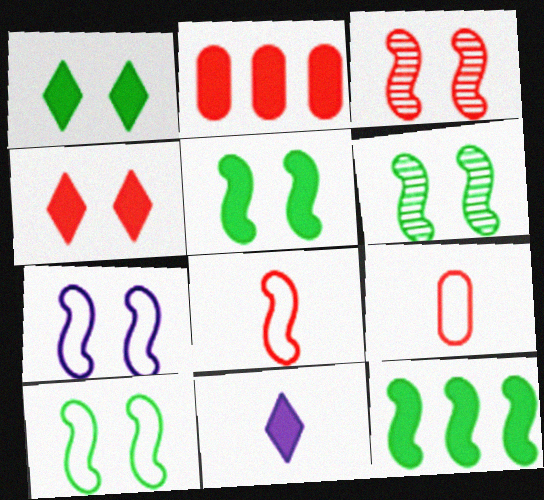[[2, 5, 11], 
[3, 5, 7], 
[5, 6, 10]]